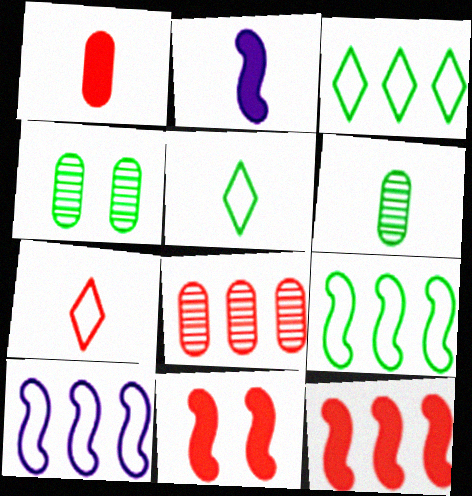[[2, 6, 7], 
[7, 8, 11]]